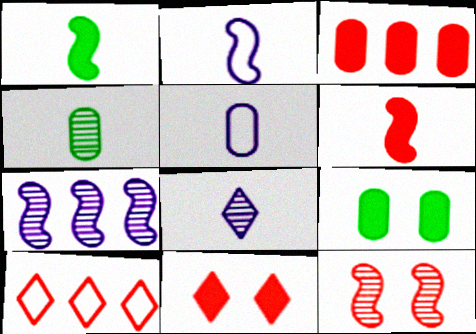[[3, 6, 11]]